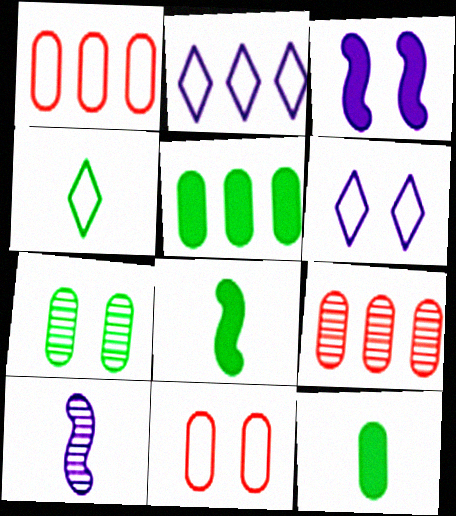[[3, 4, 9], 
[6, 8, 9]]